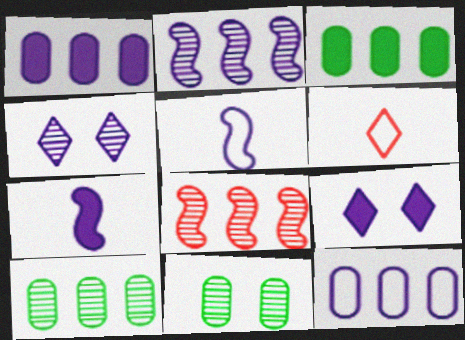[[1, 4, 5], 
[1, 7, 9], 
[4, 7, 12]]